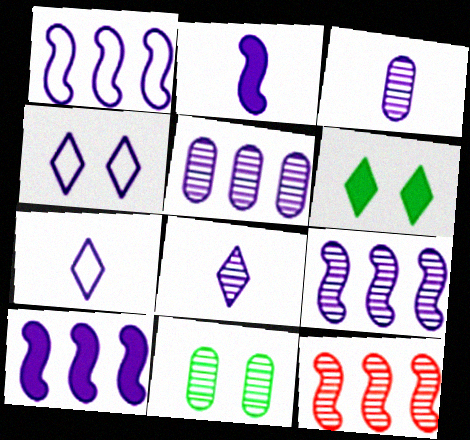[[1, 9, 10], 
[2, 3, 7], 
[2, 4, 5], 
[3, 4, 10], 
[8, 11, 12]]